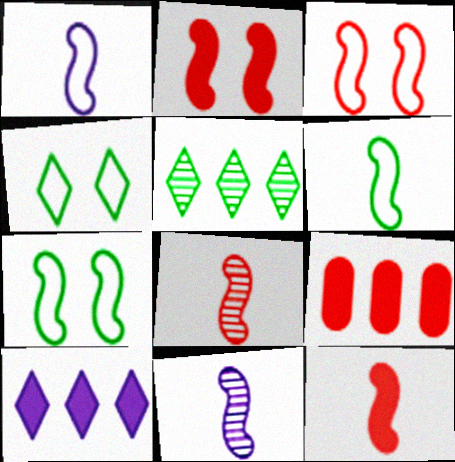[[4, 9, 11], 
[6, 11, 12]]